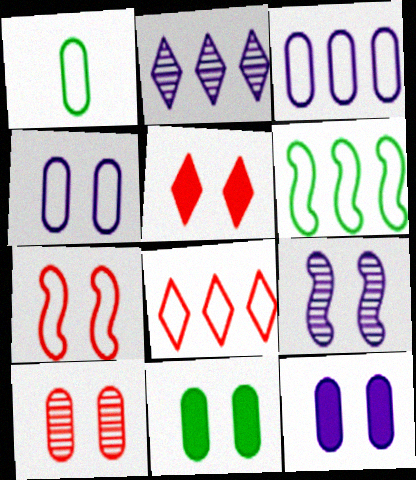[[3, 6, 8], 
[4, 10, 11], 
[5, 7, 10]]